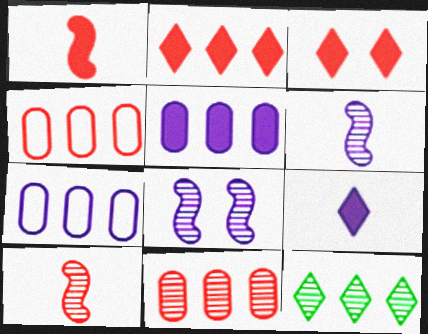[[3, 4, 10], 
[7, 8, 9]]